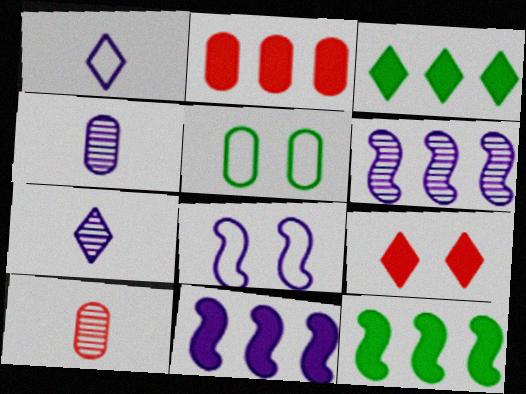[[2, 3, 11], 
[2, 4, 5], 
[3, 8, 10]]